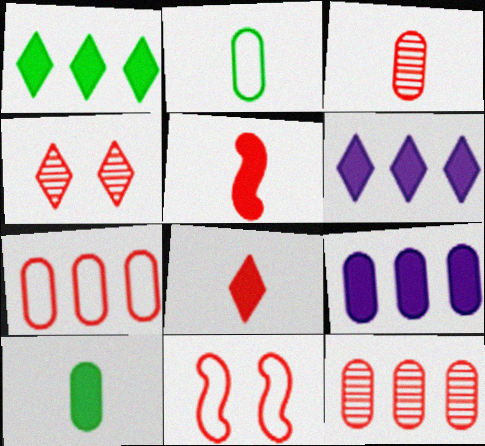[[4, 5, 7], 
[8, 11, 12]]